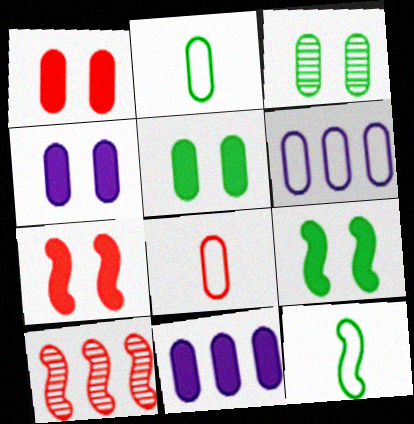[[1, 4, 5], 
[3, 8, 11]]